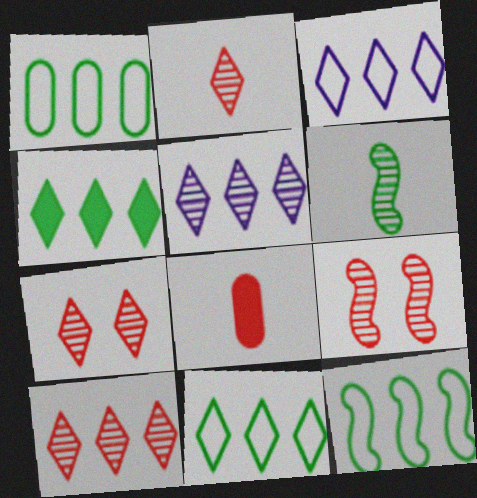[[1, 11, 12], 
[2, 7, 10], 
[3, 4, 10]]